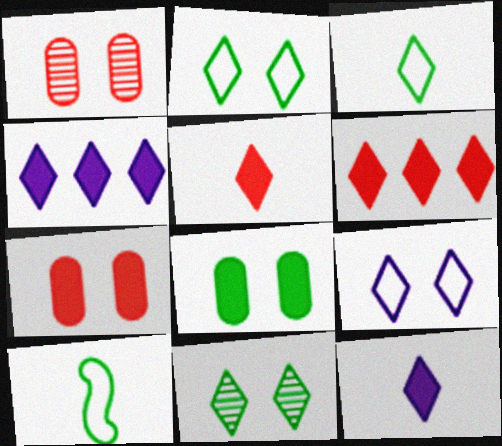[[1, 4, 10]]